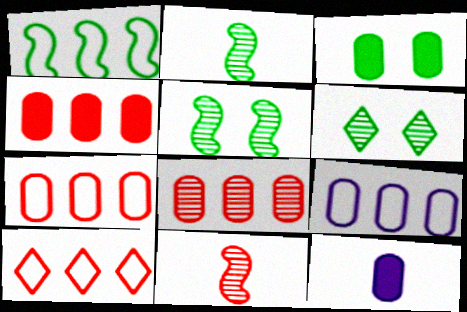[[1, 9, 10], 
[3, 4, 12], 
[4, 7, 8], 
[5, 10, 12]]